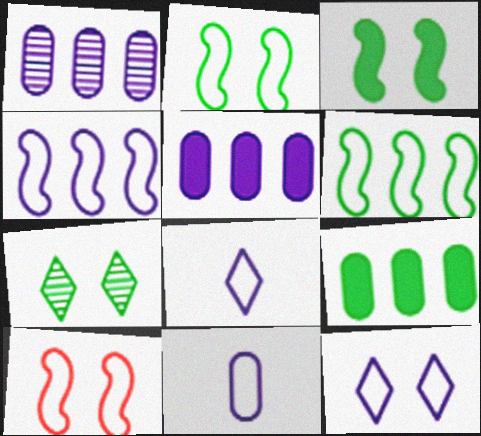[[4, 11, 12]]